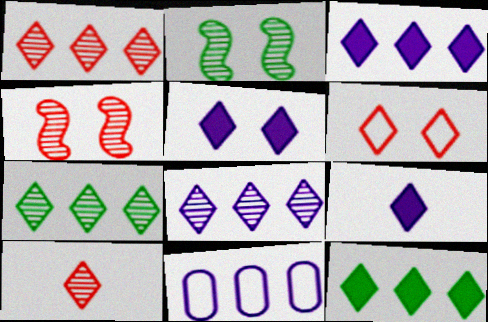[[1, 7, 8], 
[3, 5, 9], 
[6, 7, 9]]